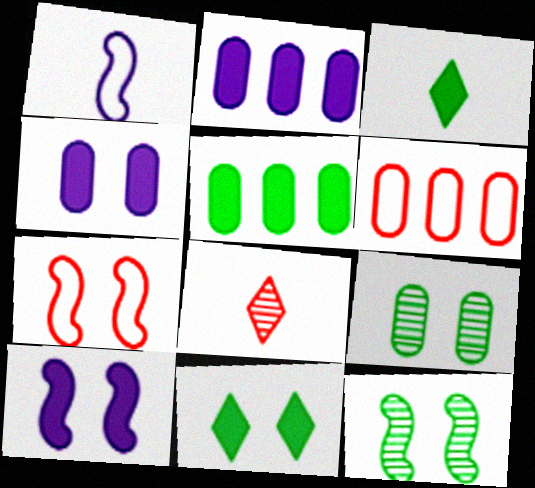[[7, 10, 12]]